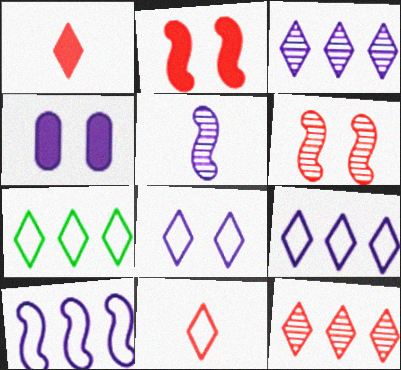[[4, 5, 9], 
[7, 8, 11]]